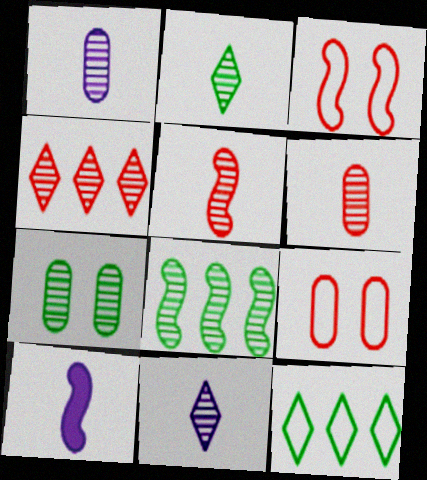[[1, 2, 5], 
[2, 7, 8], 
[3, 8, 10]]